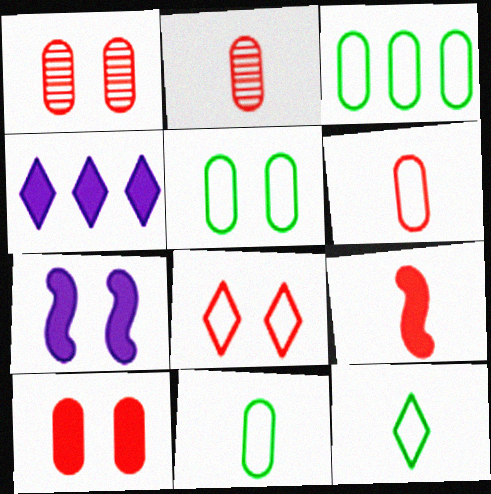[[3, 5, 11]]